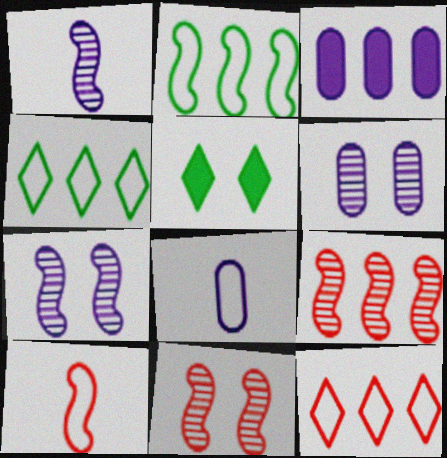[[3, 4, 9], 
[3, 6, 8], 
[5, 8, 9]]